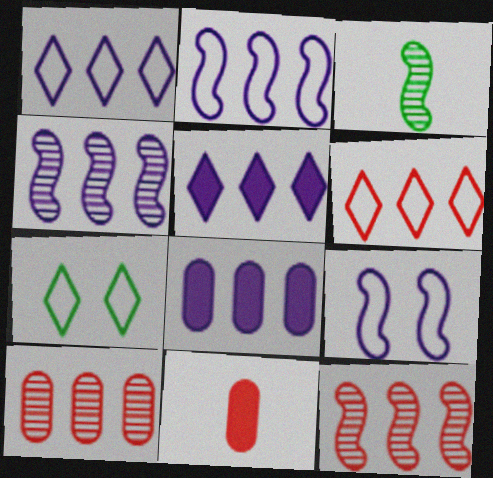[[1, 4, 8], 
[4, 7, 11]]